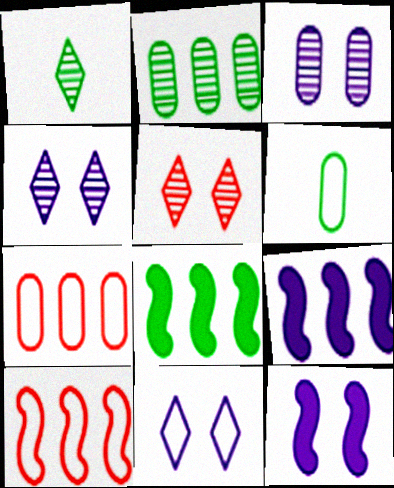[[1, 7, 12], 
[3, 11, 12], 
[5, 6, 9], 
[6, 10, 11]]